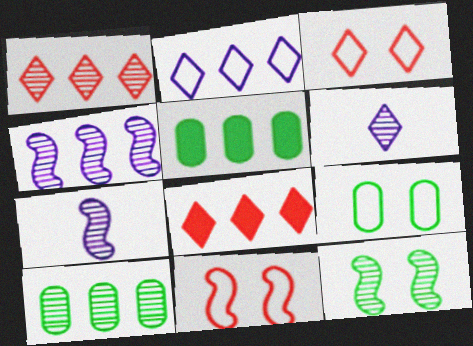[[1, 4, 10], 
[3, 5, 7], 
[5, 6, 11], 
[7, 8, 9]]